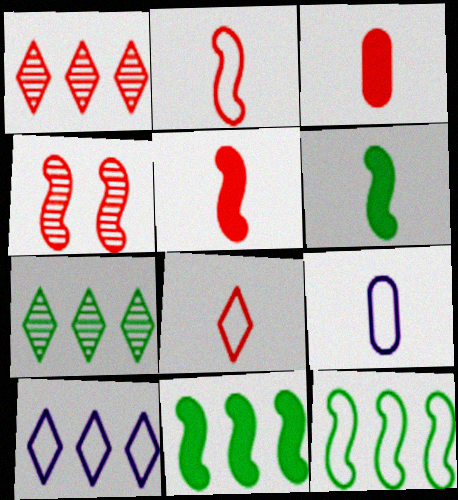[]